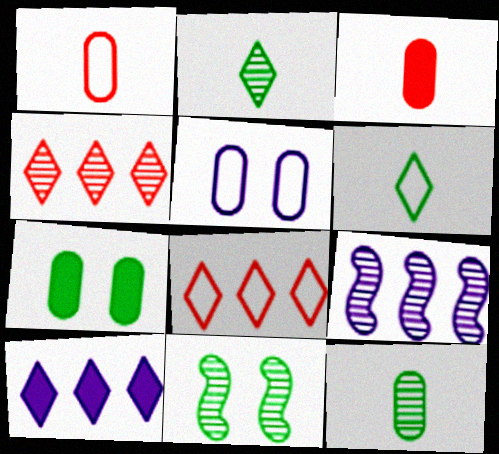[[1, 10, 11]]